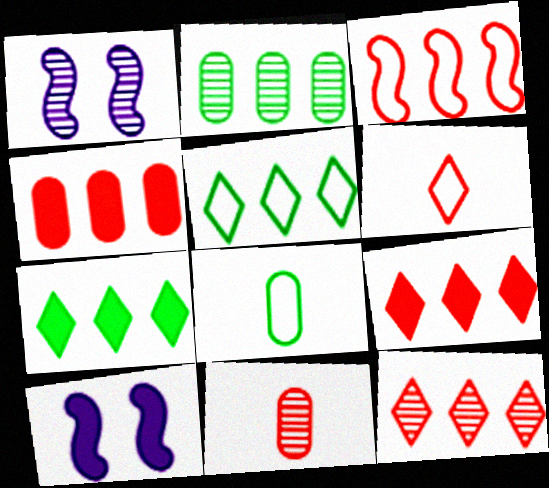[[1, 8, 9], 
[2, 6, 10], 
[3, 4, 12], 
[5, 10, 11], 
[8, 10, 12]]